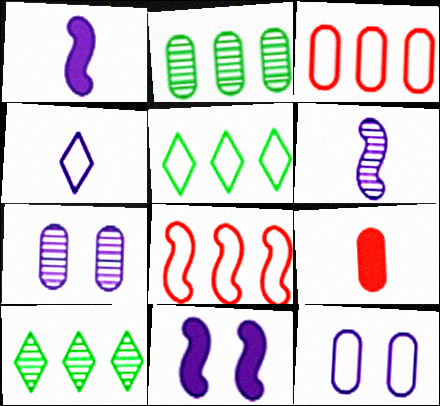[[2, 9, 12]]